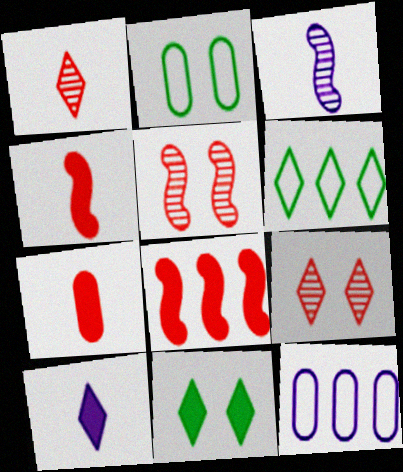[[6, 9, 10]]